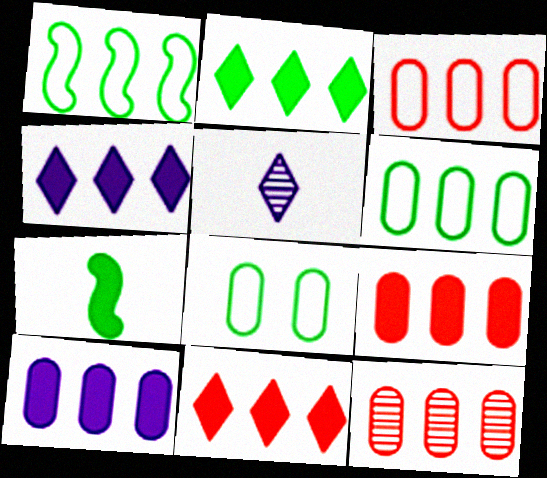[[1, 4, 12], 
[2, 4, 11], 
[3, 9, 12], 
[6, 10, 12]]